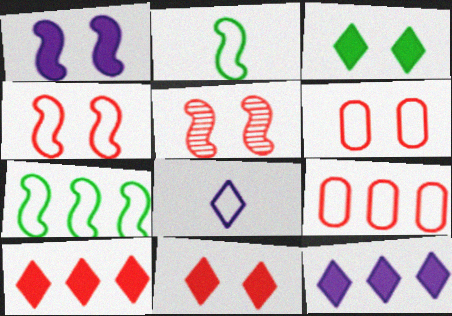[[5, 6, 11], 
[6, 7, 8]]